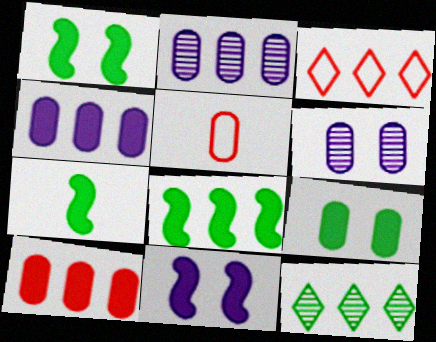[[1, 7, 8], 
[2, 3, 8], 
[2, 5, 9], 
[3, 6, 7], 
[5, 11, 12]]